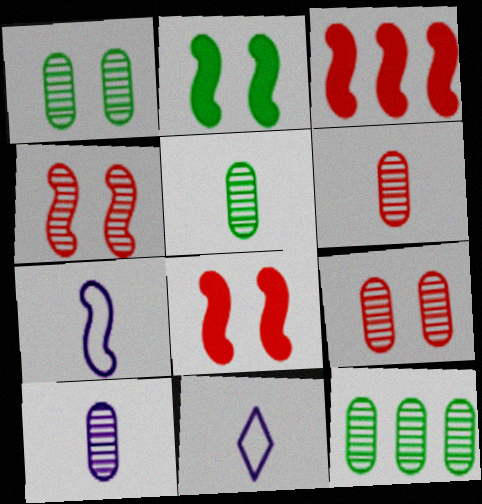[[1, 3, 11], 
[1, 5, 12], 
[5, 6, 10], 
[8, 11, 12], 
[9, 10, 12]]